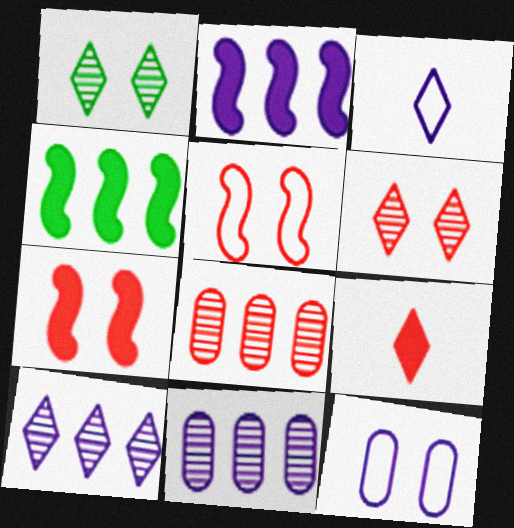[[1, 7, 12], 
[5, 8, 9]]